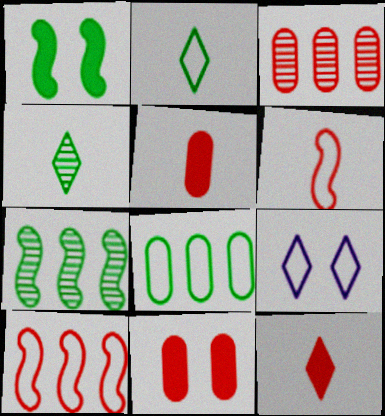[[1, 4, 8], 
[5, 7, 9], 
[6, 8, 9]]